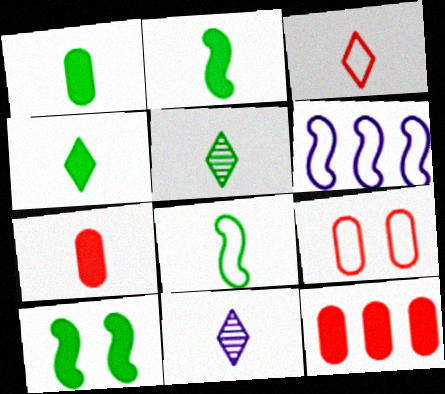[[1, 2, 4], 
[1, 5, 8], 
[3, 4, 11], 
[7, 8, 11]]